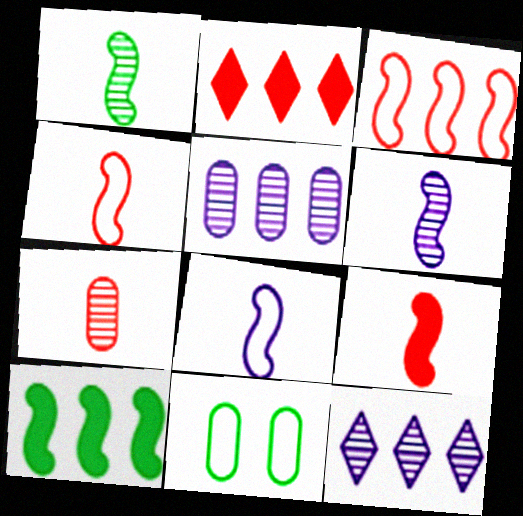[[1, 8, 9], 
[2, 6, 11], 
[9, 11, 12]]